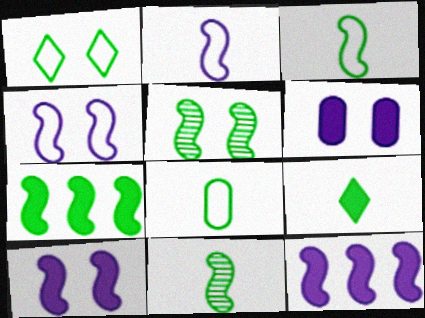[[3, 5, 7], 
[8, 9, 11]]